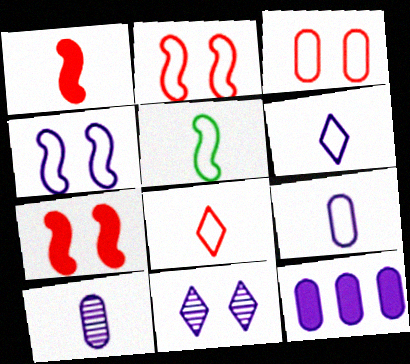[[5, 8, 9]]